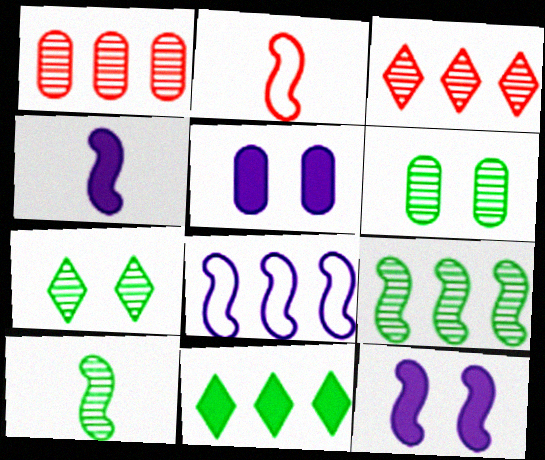[[1, 8, 11], 
[2, 4, 10], 
[2, 9, 12]]